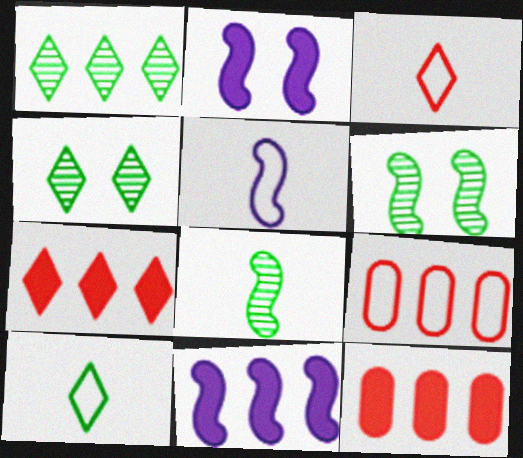[[1, 9, 11], 
[4, 5, 12]]